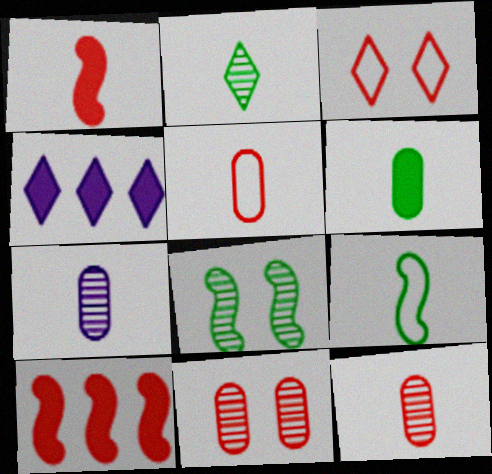[[2, 3, 4], 
[2, 6, 9], 
[3, 10, 12], 
[4, 5, 8], 
[4, 9, 11], 
[5, 6, 7]]